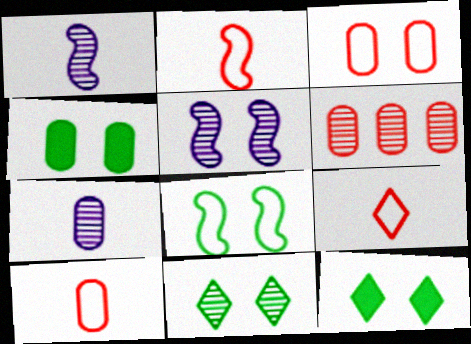[[1, 6, 11], 
[2, 9, 10], 
[3, 5, 12], 
[4, 8, 11]]